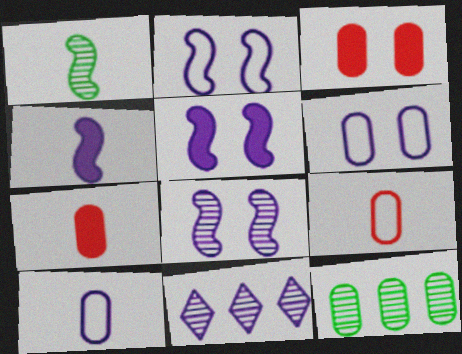[[2, 5, 8], 
[3, 10, 12], 
[4, 6, 11], 
[5, 10, 11], 
[6, 7, 12]]